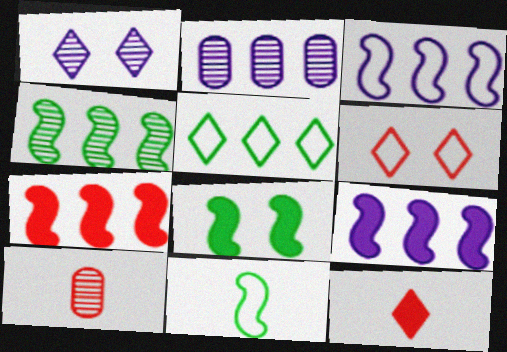[[1, 4, 10], 
[1, 5, 12], 
[2, 5, 7], 
[3, 4, 7], 
[4, 8, 11], 
[6, 7, 10]]